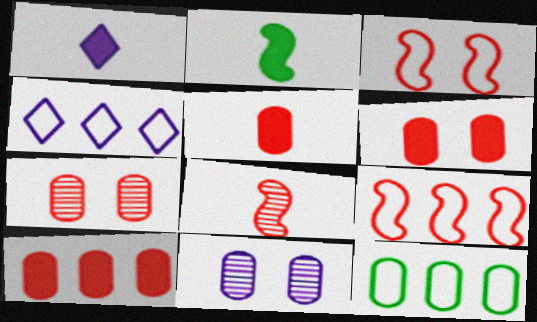[[1, 2, 5], 
[2, 4, 7], 
[4, 9, 12], 
[5, 6, 10], 
[5, 11, 12]]